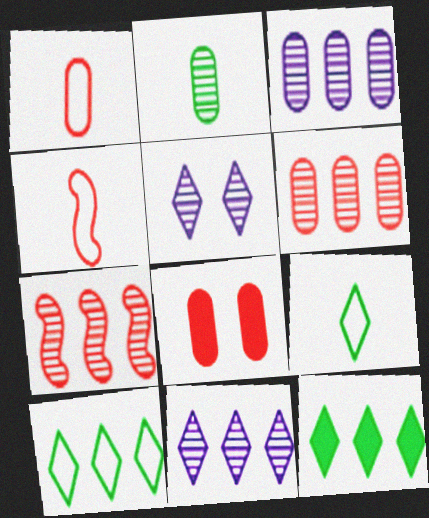[[1, 6, 8], 
[2, 5, 7]]